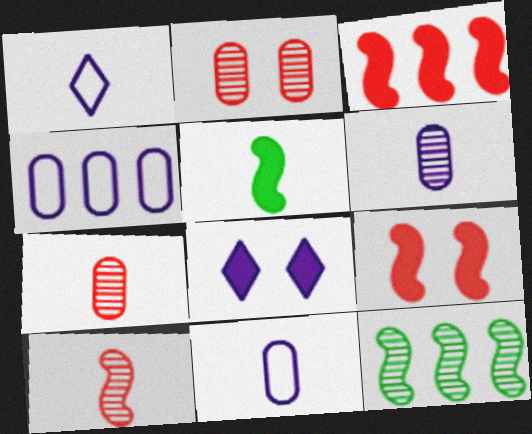[[1, 5, 7]]